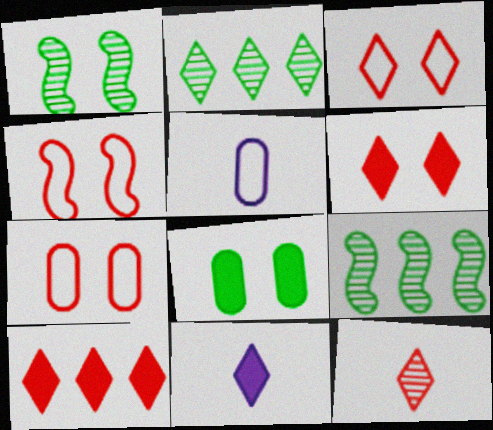[[1, 5, 10], 
[2, 3, 11], 
[3, 4, 7], 
[3, 10, 12], 
[5, 6, 9], 
[7, 9, 11]]